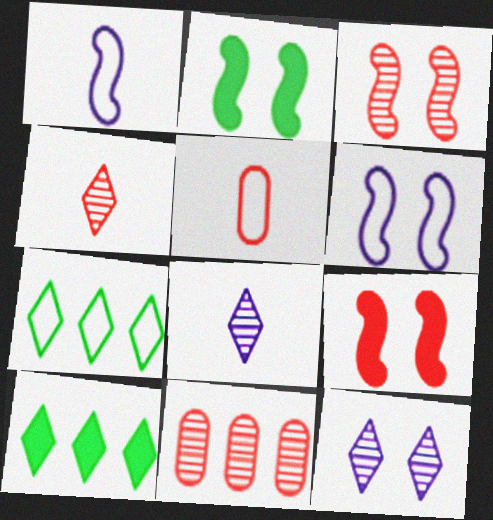[[2, 3, 6], 
[3, 4, 11], 
[5, 6, 7]]